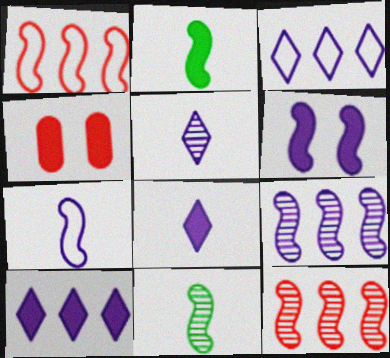[[1, 6, 11], 
[2, 4, 10], 
[3, 4, 11], 
[6, 7, 9]]